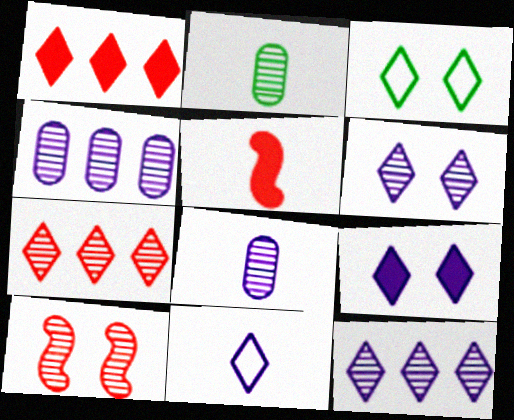[[2, 5, 11], 
[2, 10, 12], 
[3, 4, 5], 
[9, 11, 12]]